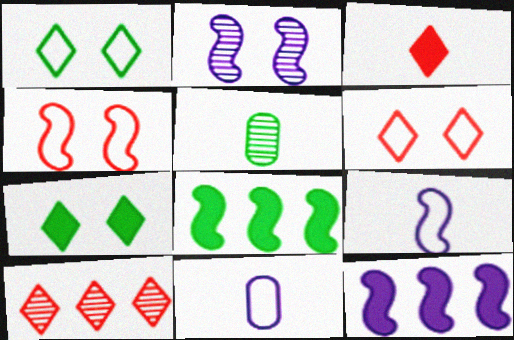[[1, 5, 8], 
[2, 5, 10], 
[2, 9, 12], 
[3, 5, 9], 
[3, 6, 10], 
[5, 6, 12]]